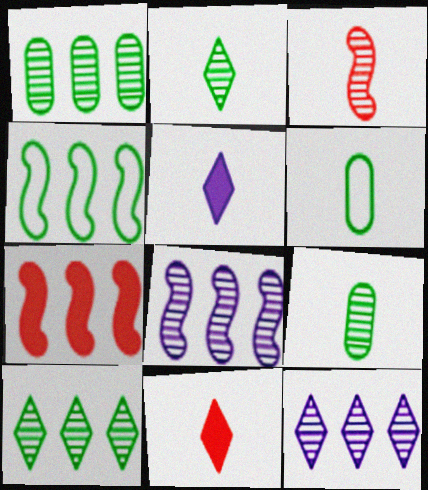[[3, 5, 6], 
[4, 7, 8]]